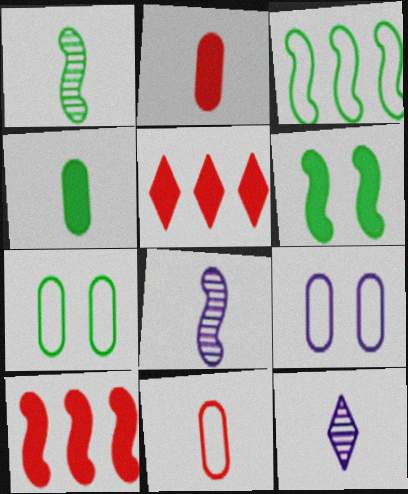[[1, 3, 6], 
[1, 5, 9], 
[5, 7, 8], 
[7, 10, 12]]